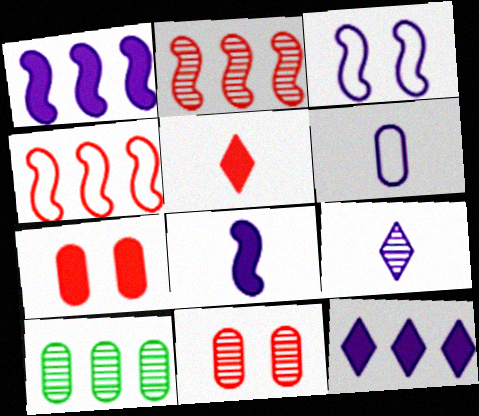[[3, 5, 10], 
[4, 5, 11], 
[4, 10, 12], 
[6, 7, 10], 
[6, 8, 9]]